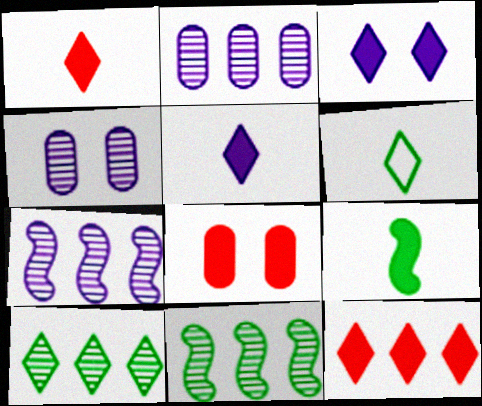[[6, 7, 8]]